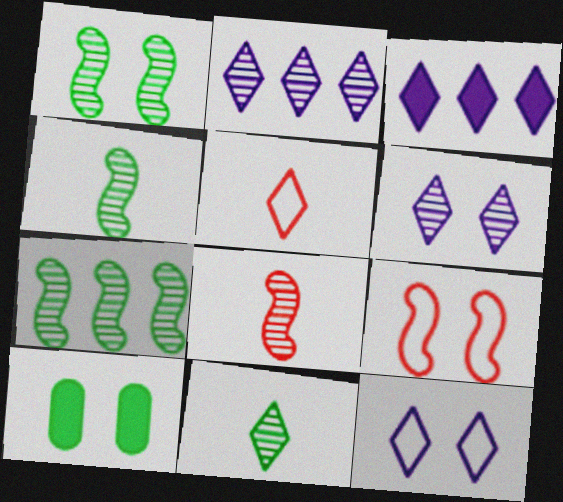[[1, 4, 7], 
[6, 9, 10]]